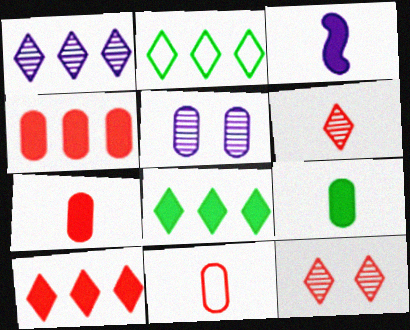[[1, 2, 10]]